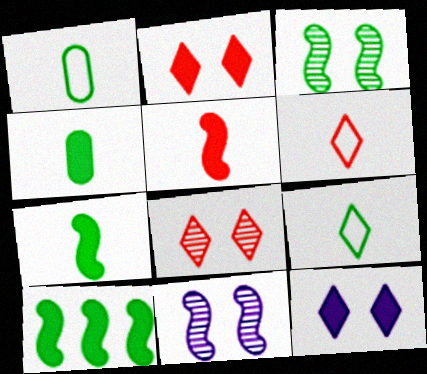[]